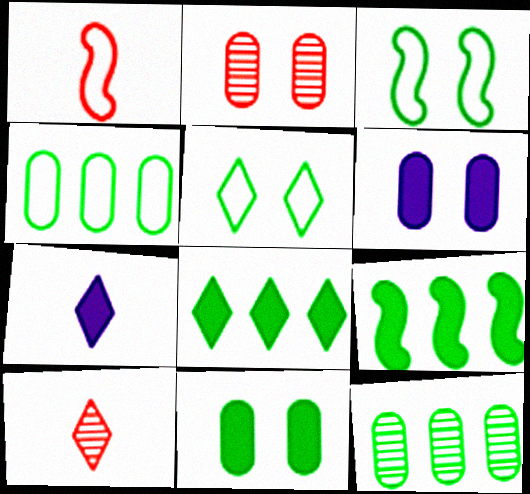[]